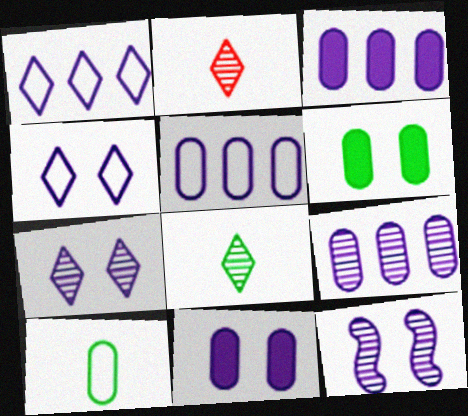[[3, 5, 9], 
[4, 11, 12]]